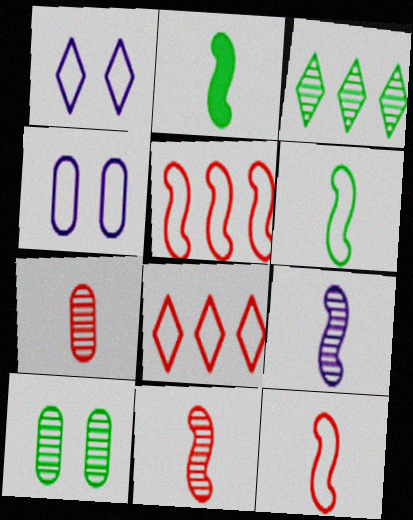[[2, 9, 12], 
[4, 6, 8]]